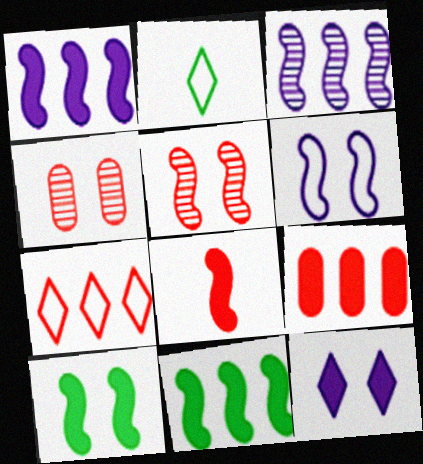[[1, 2, 4], 
[1, 8, 10], 
[4, 7, 8], 
[5, 6, 10]]